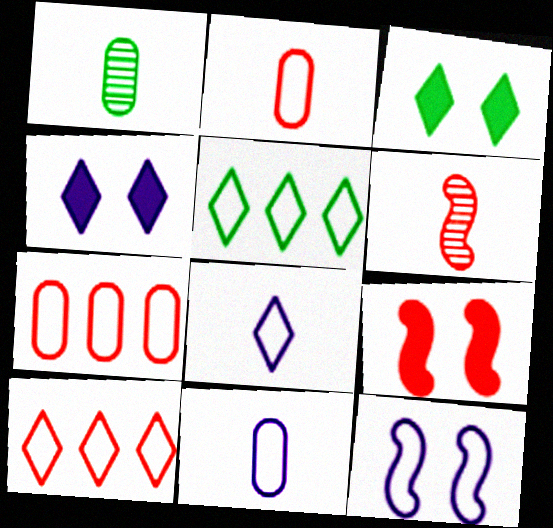[[2, 5, 12]]